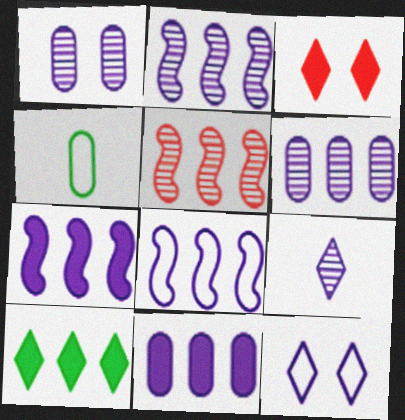[[1, 2, 9], 
[2, 3, 4], 
[2, 7, 8]]